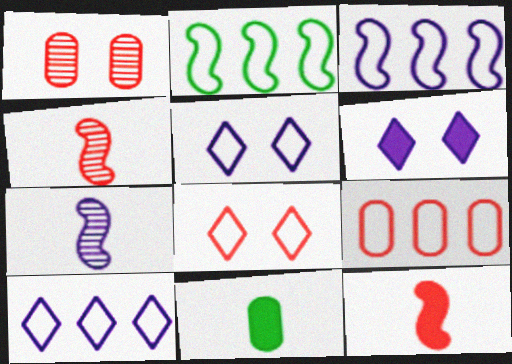[[2, 9, 10]]